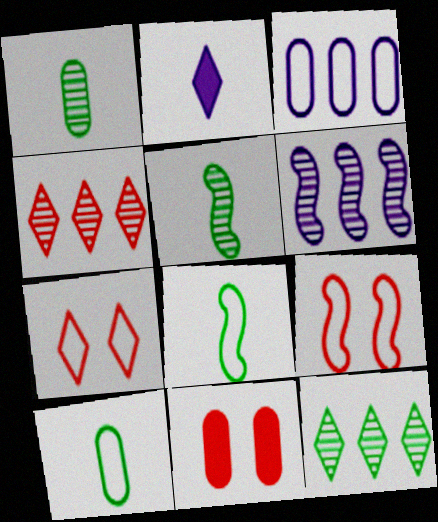[[1, 3, 11], 
[2, 7, 12], 
[3, 7, 8]]